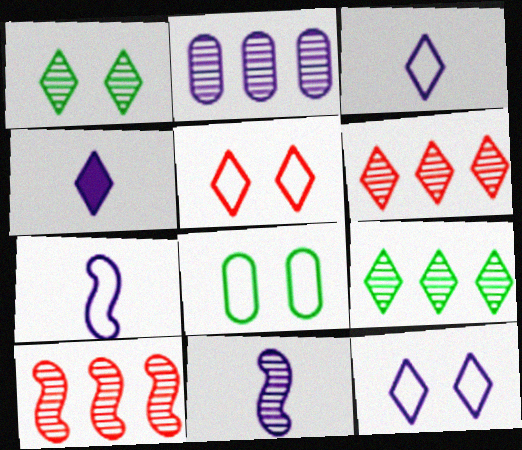[[2, 9, 10], 
[4, 5, 9], 
[4, 8, 10]]